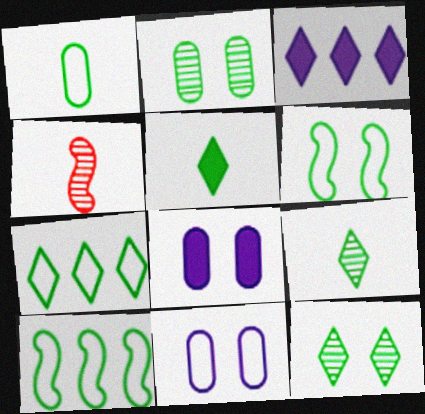[[1, 6, 7], 
[2, 5, 10], 
[4, 7, 8], 
[5, 7, 12]]